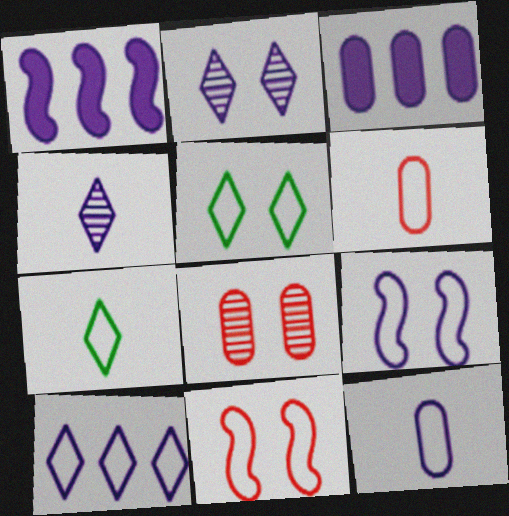[[1, 2, 12], 
[1, 7, 8], 
[3, 4, 9], 
[9, 10, 12]]